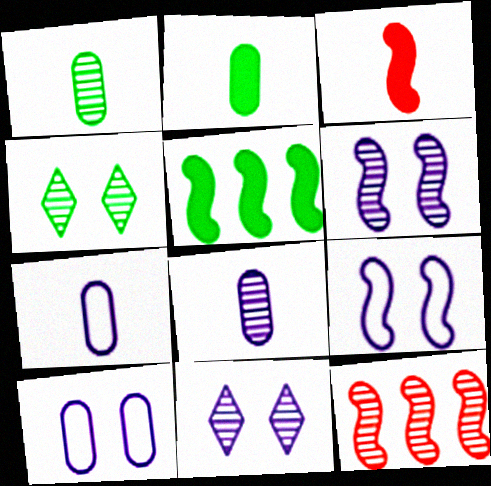[[1, 11, 12], 
[4, 8, 12]]